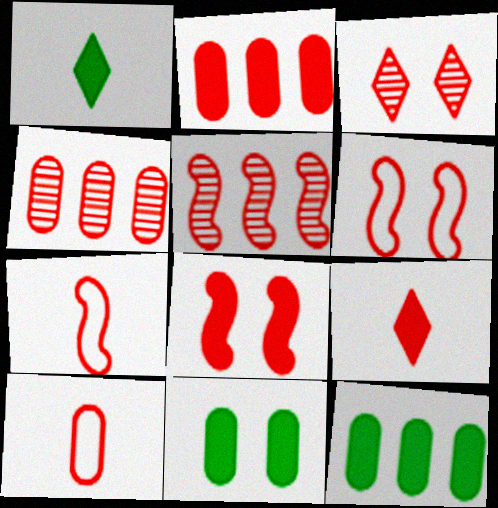[[2, 3, 7], 
[2, 8, 9], 
[4, 6, 9], 
[5, 7, 8]]